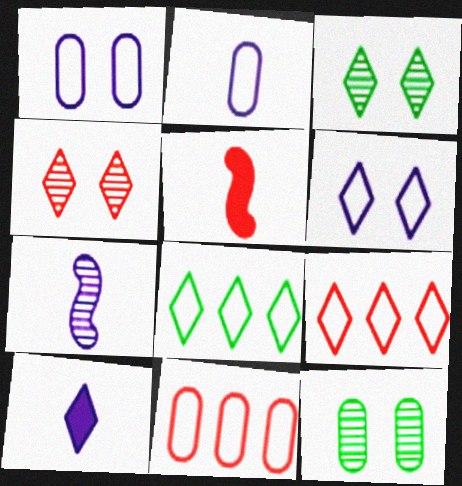[[2, 7, 10], 
[3, 9, 10], 
[4, 5, 11], 
[4, 8, 10]]